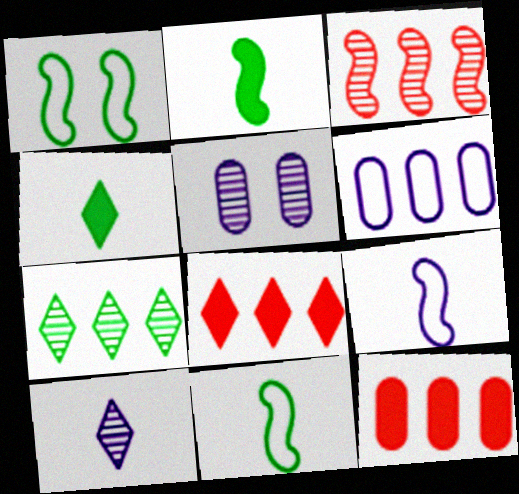[[1, 10, 12], 
[5, 8, 11]]